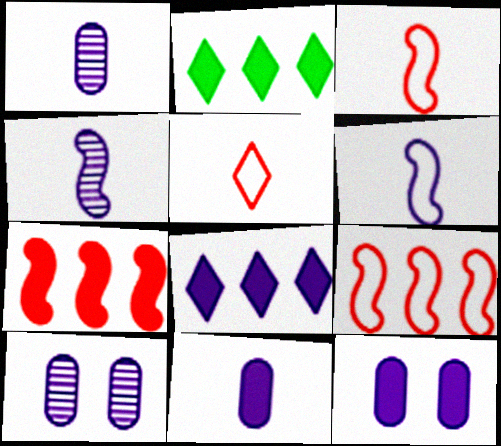[[2, 3, 10], 
[6, 8, 10]]